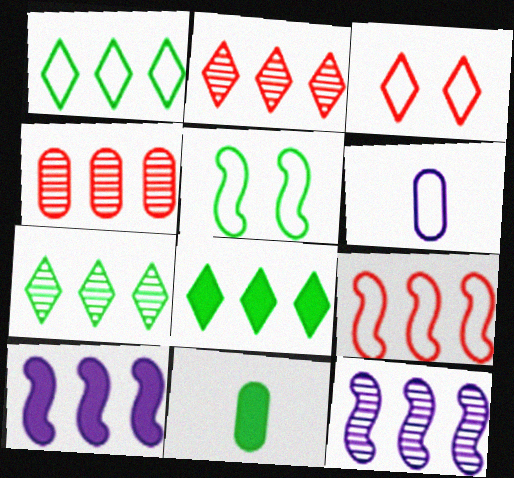[[1, 4, 10], 
[1, 7, 8], 
[3, 11, 12], 
[4, 7, 12], 
[5, 7, 11]]